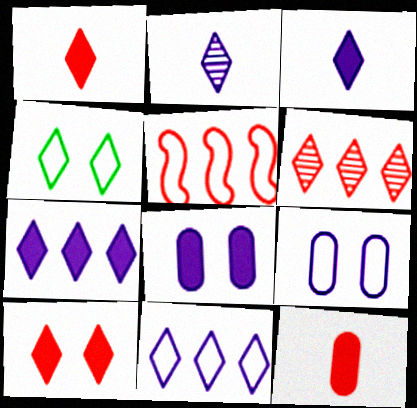[[3, 4, 6]]